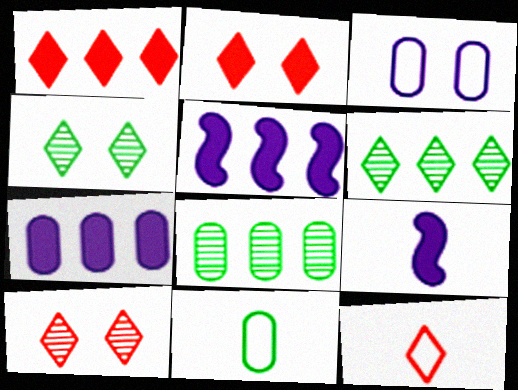[[1, 10, 12], 
[5, 10, 11]]